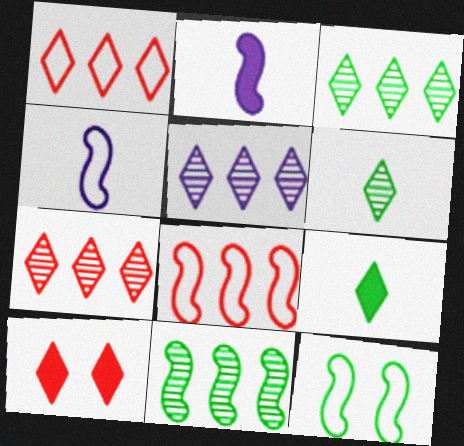[[3, 5, 7], 
[4, 8, 12]]